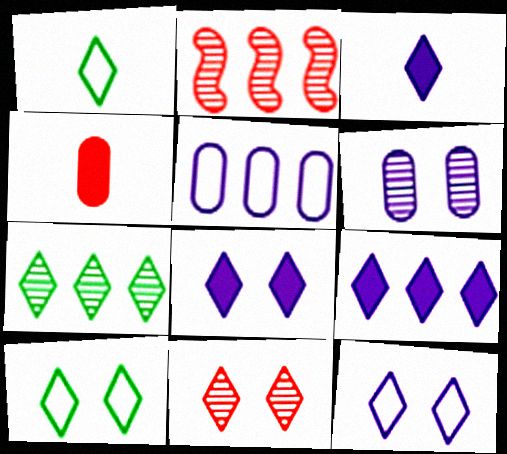[[1, 9, 11], 
[3, 8, 9], 
[8, 10, 11]]